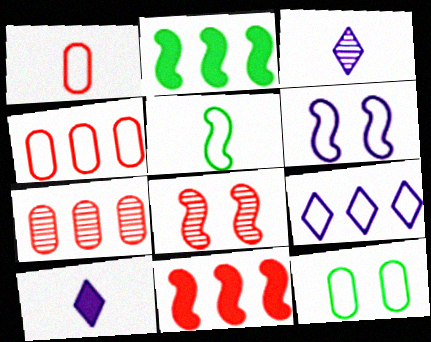[[2, 7, 9], 
[3, 11, 12]]